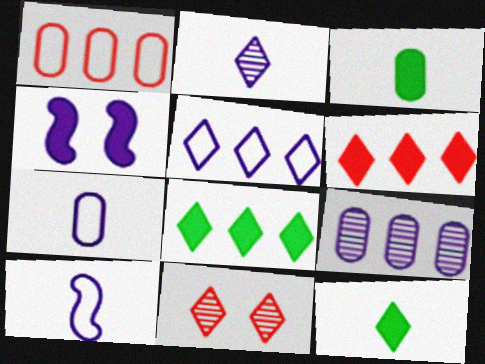[[3, 4, 6], 
[5, 11, 12]]